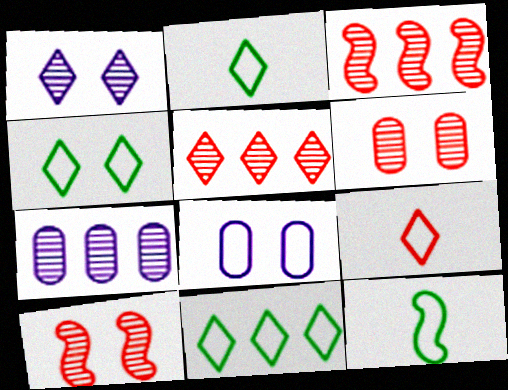[[2, 4, 11]]